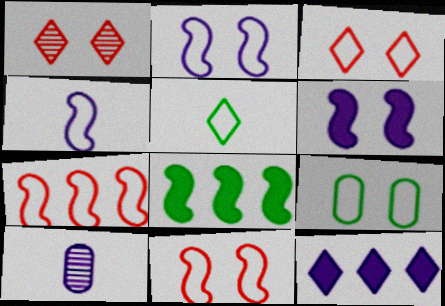[[1, 5, 12], 
[1, 6, 9], 
[2, 3, 9], 
[2, 10, 12], 
[3, 8, 10]]